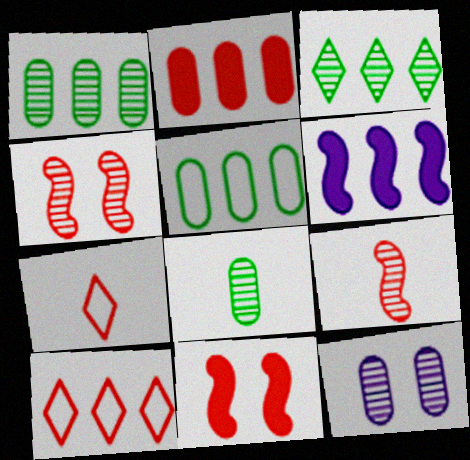[[1, 6, 10], 
[2, 4, 7], 
[3, 9, 12]]